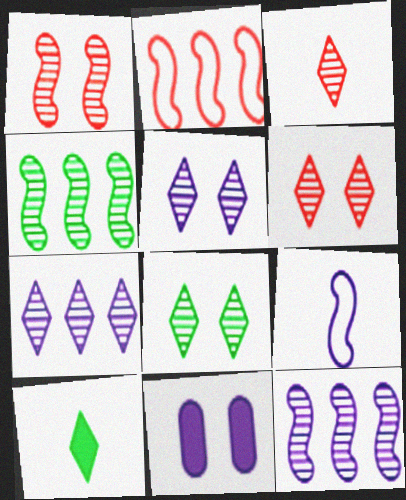[[3, 7, 8], 
[5, 6, 8], 
[7, 9, 11]]